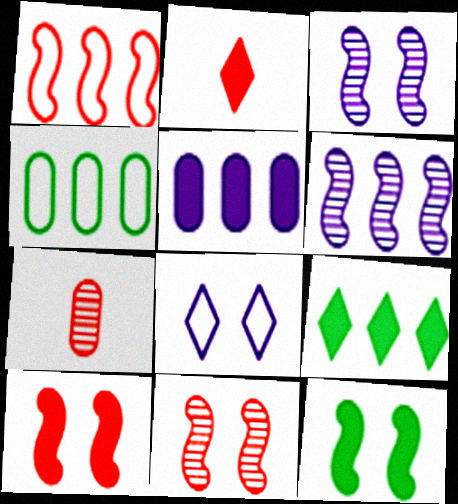[[2, 3, 4], 
[2, 5, 12]]